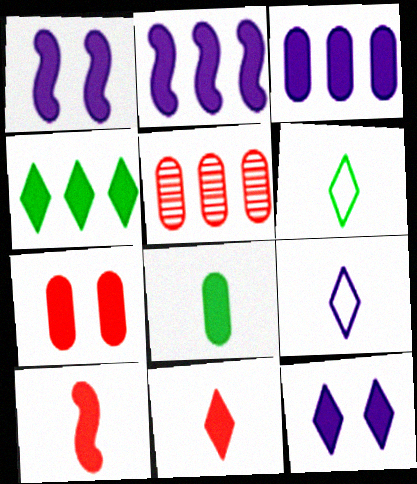[[1, 5, 6], 
[3, 7, 8], 
[4, 11, 12]]